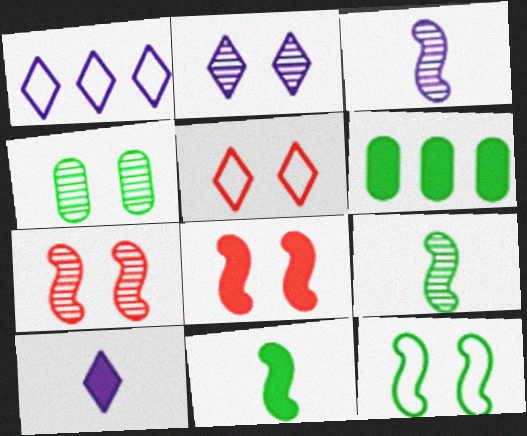[[1, 2, 10], 
[2, 4, 7], 
[3, 5, 6], 
[6, 8, 10]]